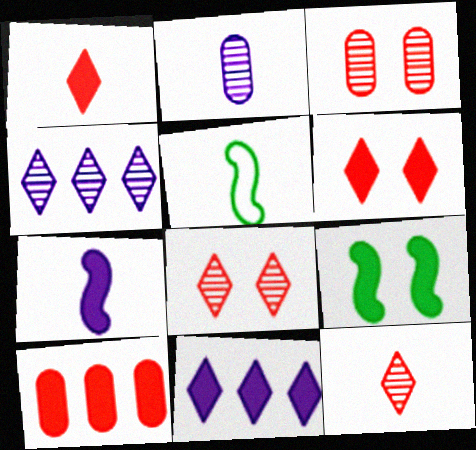[[1, 2, 5], 
[3, 5, 11]]